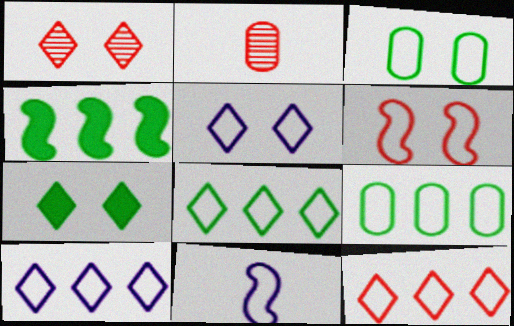[[1, 5, 7], 
[2, 4, 5], 
[3, 5, 6], 
[3, 11, 12], 
[8, 10, 12]]